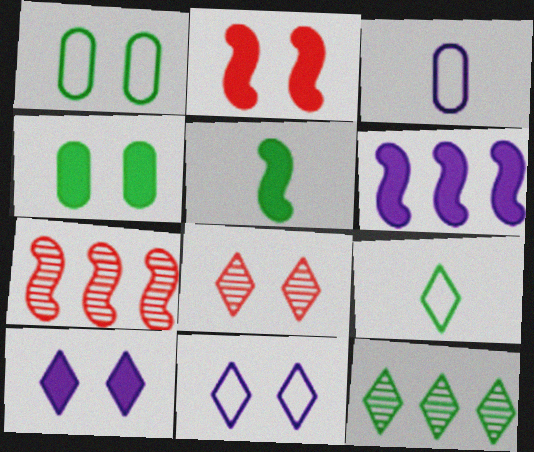[[1, 5, 12], 
[2, 3, 12], 
[2, 4, 10], 
[2, 5, 6]]